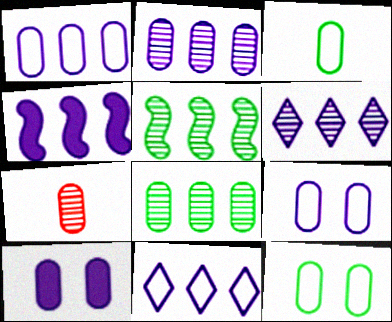[[1, 4, 6], 
[2, 4, 11]]